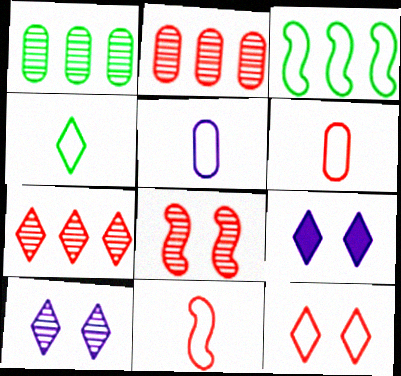[[1, 9, 11], 
[3, 5, 12], 
[4, 5, 11], 
[4, 7, 9]]